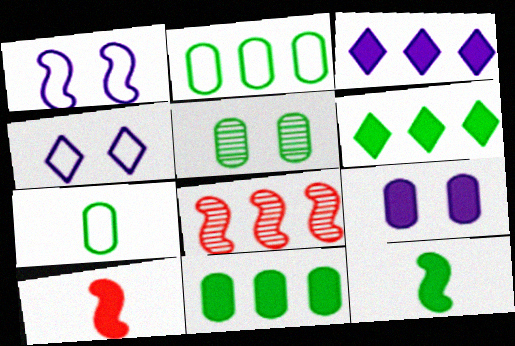[[1, 8, 12], 
[2, 3, 8], 
[5, 7, 11], 
[6, 9, 10]]